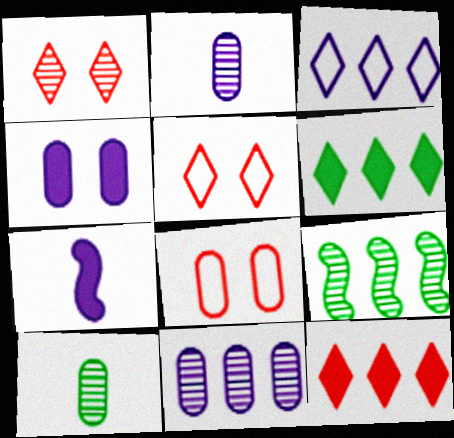[[1, 2, 9]]